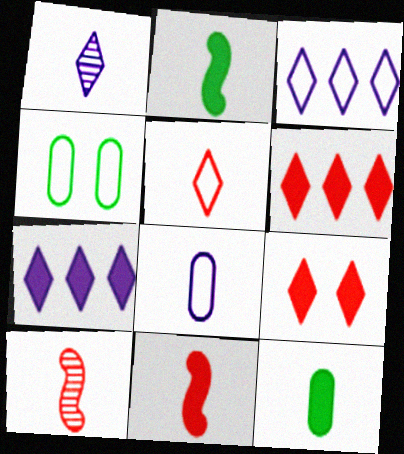[[4, 7, 10]]